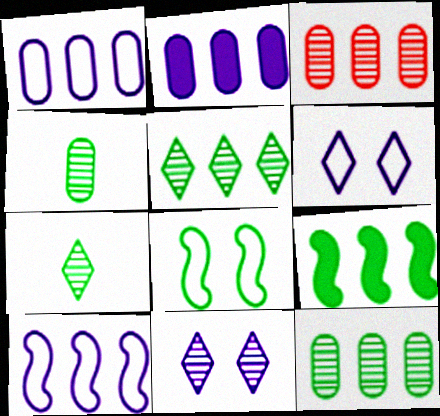[]